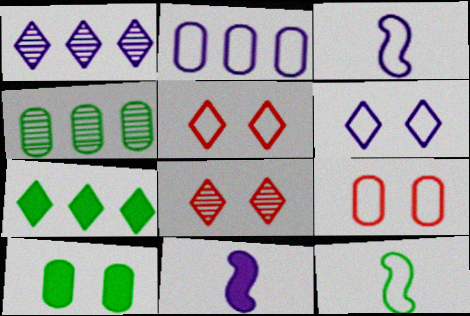[[2, 3, 6], 
[2, 5, 12], 
[4, 5, 11]]